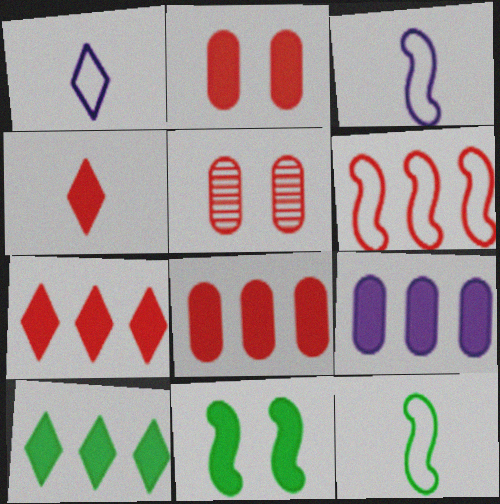[[3, 5, 10], 
[4, 5, 6], 
[4, 9, 11]]